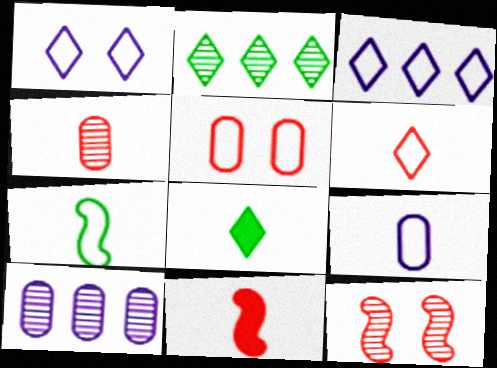[[3, 5, 7], 
[4, 6, 11], 
[6, 7, 9]]